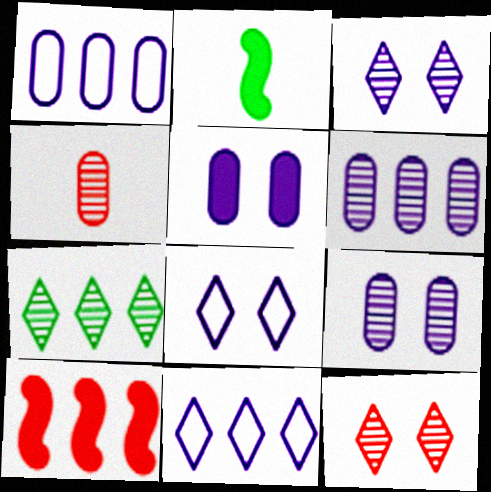[[1, 2, 12], 
[1, 7, 10]]